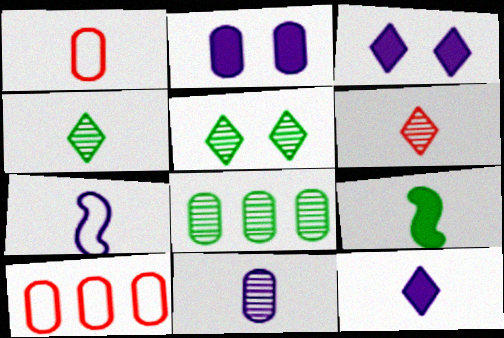[[1, 2, 8], 
[7, 11, 12]]